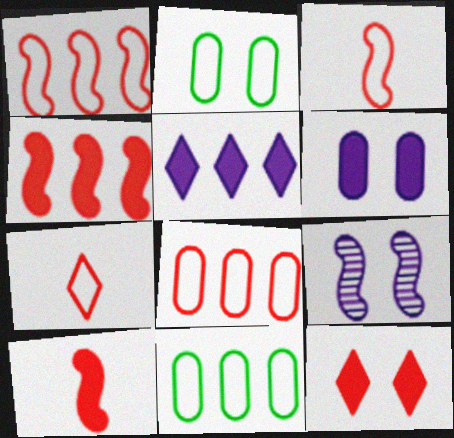[[2, 9, 12]]